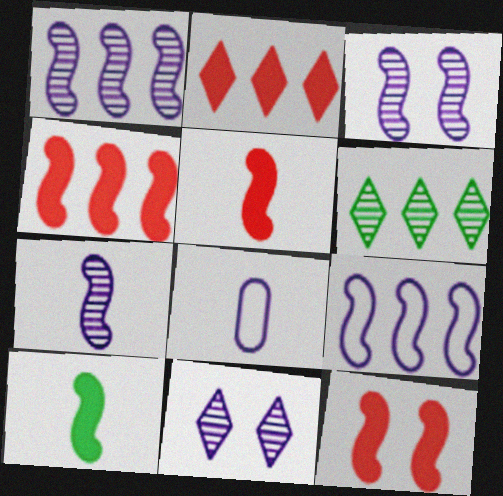[[1, 3, 7], 
[4, 5, 12], 
[6, 8, 12]]